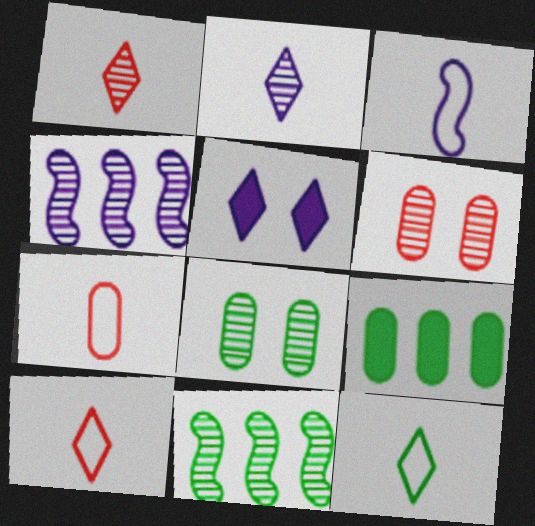[[1, 4, 8], 
[2, 6, 11], 
[3, 7, 12], 
[5, 7, 11]]